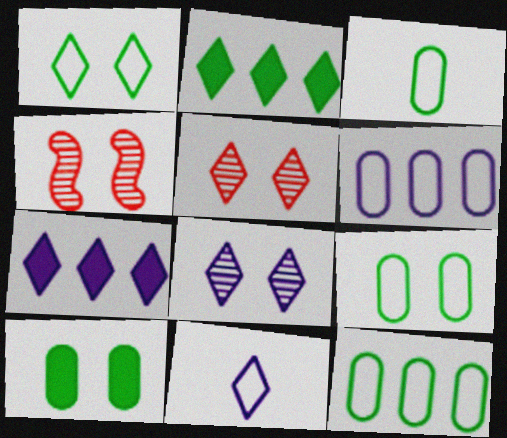[[2, 5, 11], 
[3, 4, 7], 
[3, 9, 12], 
[7, 8, 11]]